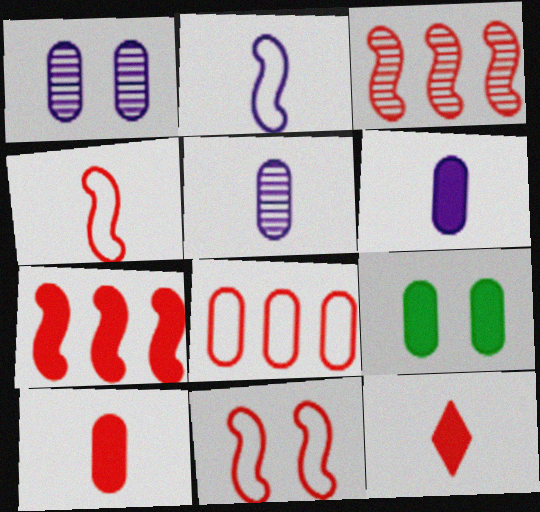[[5, 8, 9]]